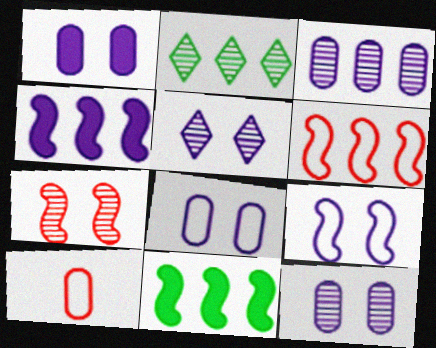[[1, 5, 9], 
[1, 8, 12], 
[5, 10, 11]]